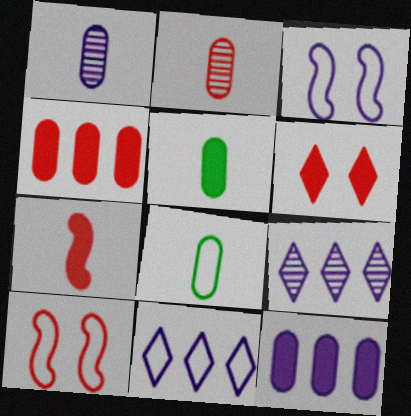[[4, 6, 7], 
[5, 9, 10], 
[8, 10, 11]]